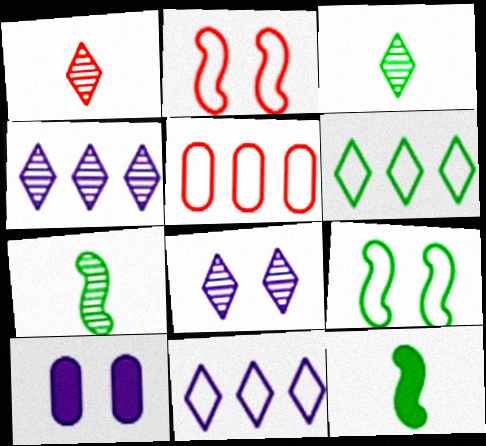[[5, 8, 12]]